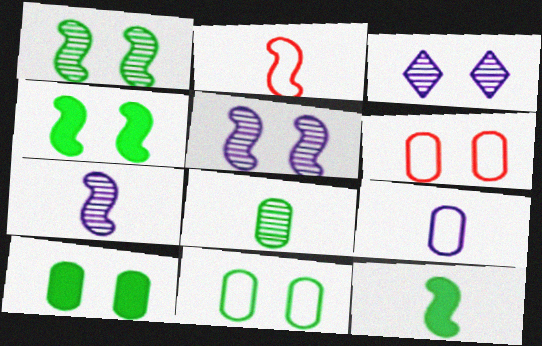[[2, 7, 12], 
[3, 4, 6]]